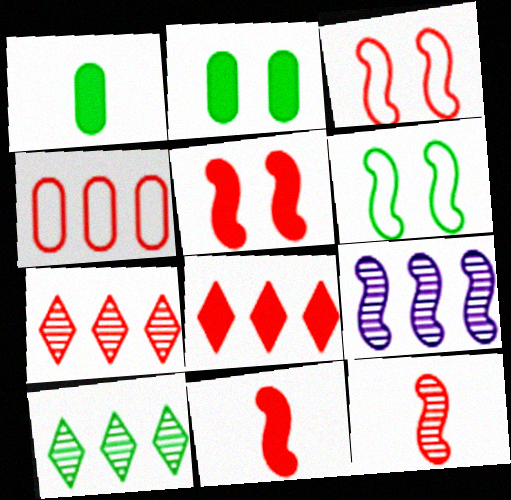[[1, 6, 10], 
[6, 9, 11]]